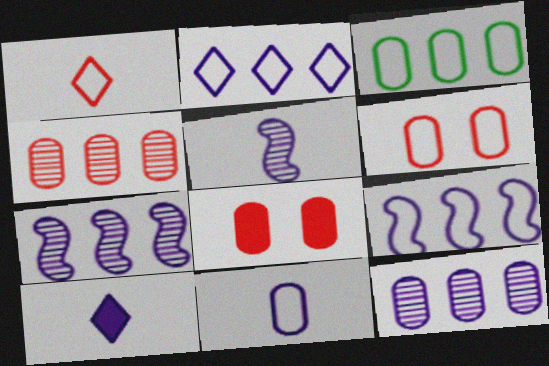[[3, 6, 11], 
[5, 10, 11]]